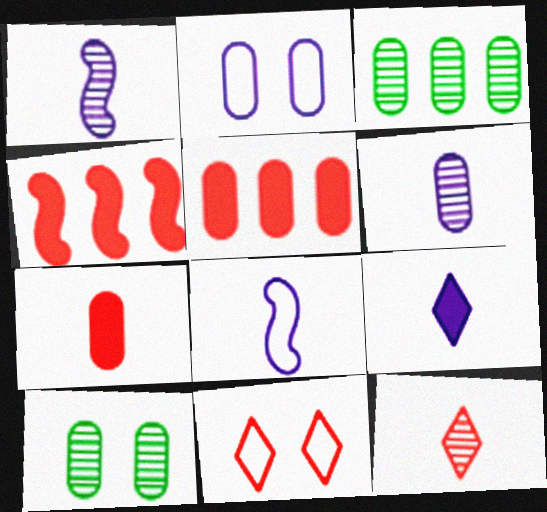[[2, 3, 7], 
[6, 8, 9]]